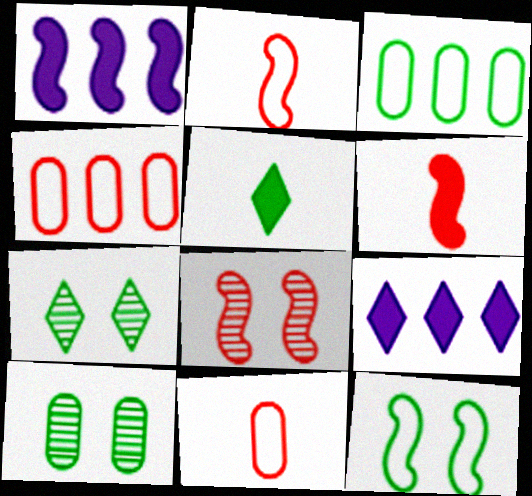[[1, 7, 11], 
[2, 9, 10]]